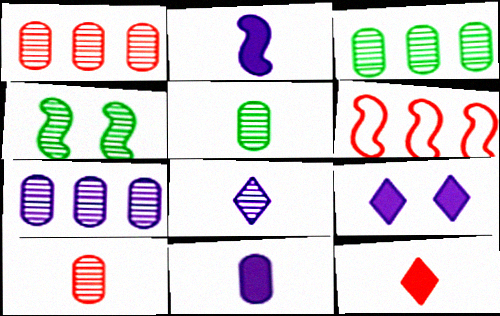[[1, 3, 7], 
[1, 4, 8], 
[2, 4, 6], 
[5, 6, 9]]